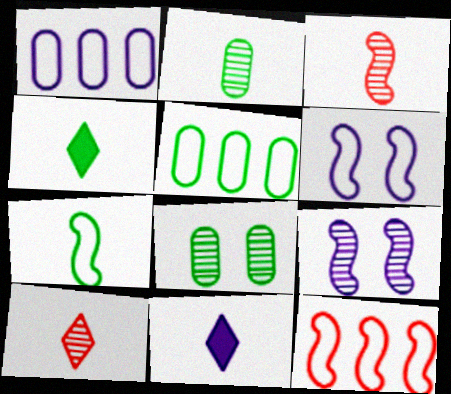[[1, 9, 11], 
[2, 4, 7], 
[6, 7, 12], 
[8, 11, 12]]